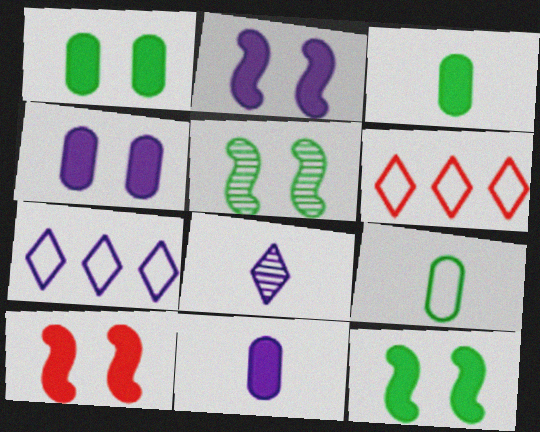[[2, 10, 12], 
[5, 6, 11]]